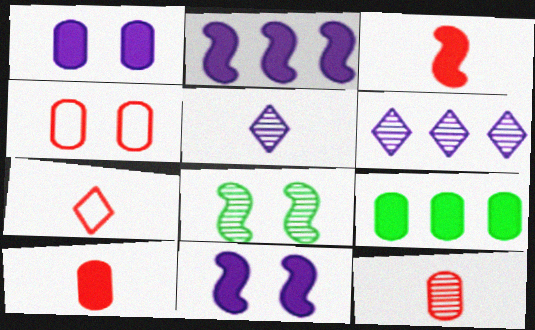[[1, 9, 10], 
[3, 7, 12], 
[6, 8, 12]]